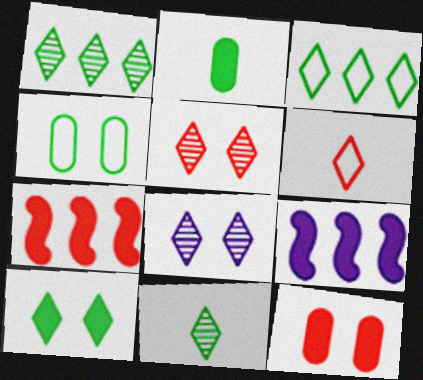[[3, 10, 11]]